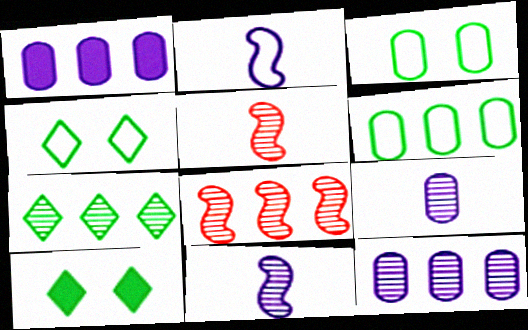[[1, 4, 5], 
[7, 8, 12]]